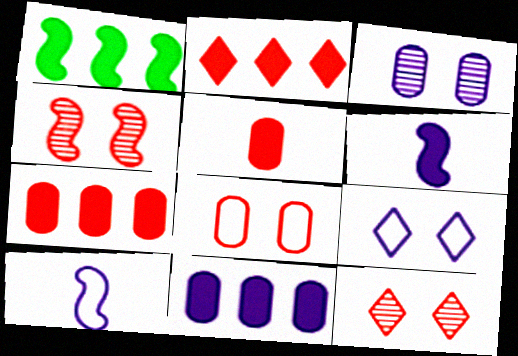[[1, 2, 11], 
[1, 4, 10]]